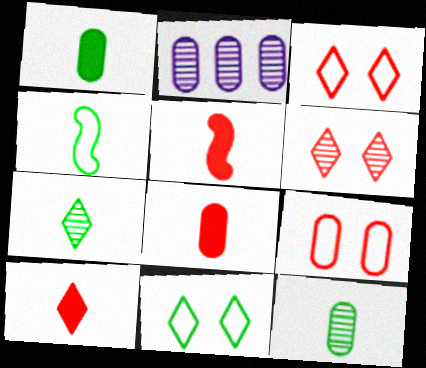[[1, 2, 9], 
[1, 4, 7], 
[2, 5, 11], 
[5, 8, 10]]